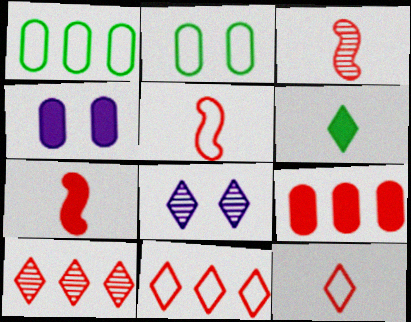[[1, 7, 8], 
[3, 5, 7], 
[6, 8, 11]]